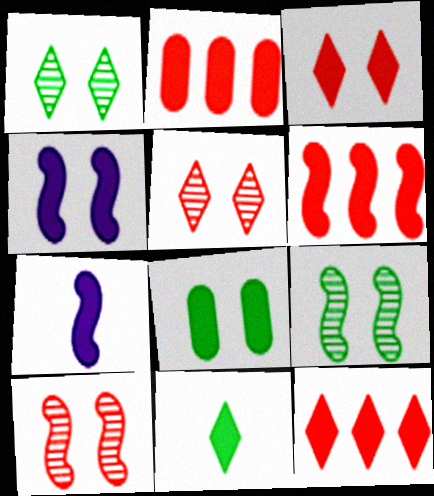[[2, 4, 11], 
[2, 6, 12], 
[3, 4, 8], 
[7, 8, 12]]